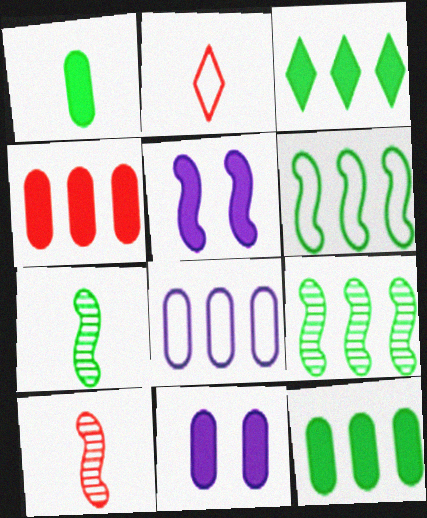[[1, 4, 11], 
[2, 9, 11], 
[5, 6, 10]]